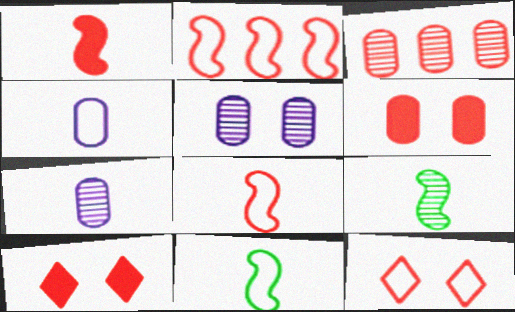[[1, 3, 12], 
[3, 8, 10]]